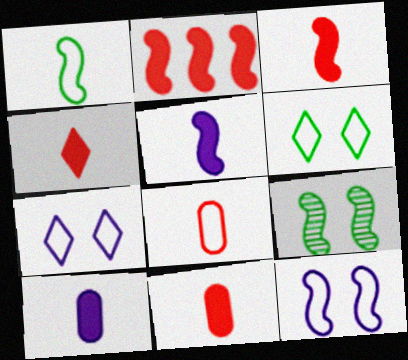[[3, 4, 11]]